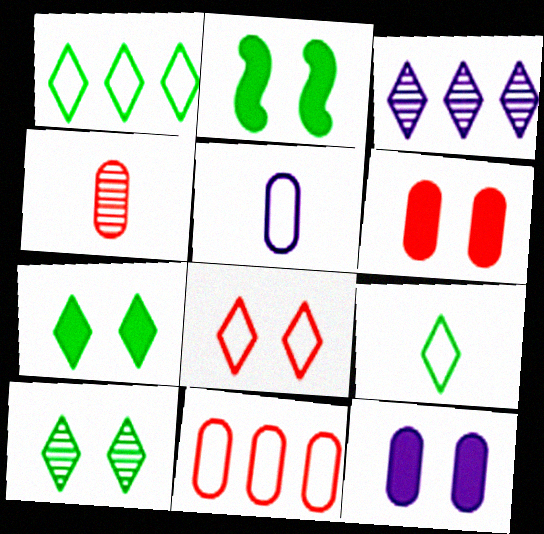[[4, 6, 11]]